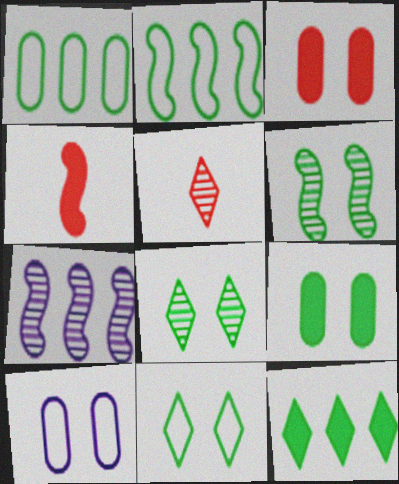[[6, 9, 11]]